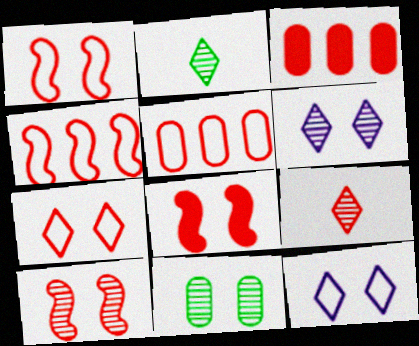[[1, 3, 9], 
[1, 8, 10], 
[5, 8, 9], 
[6, 10, 11], 
[8, 11, 12]]